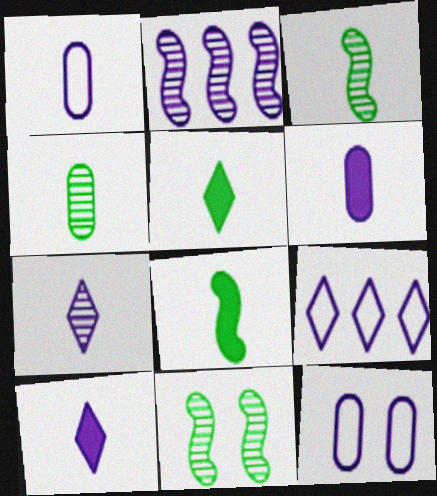[[2, 10, 12]]